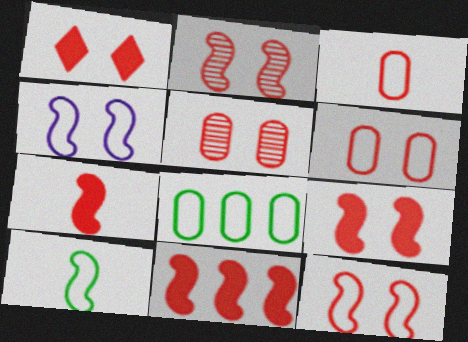[[1, 2, 6], 
[1, 5, 12], 
[2, 9, 12], 
[7, 9, 11]]